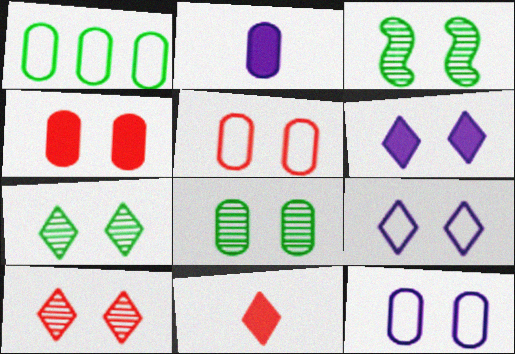[[3, 4, 9], 
[3, 5, 6], 
[3, 7, 8], 
[4, 8, 12]]